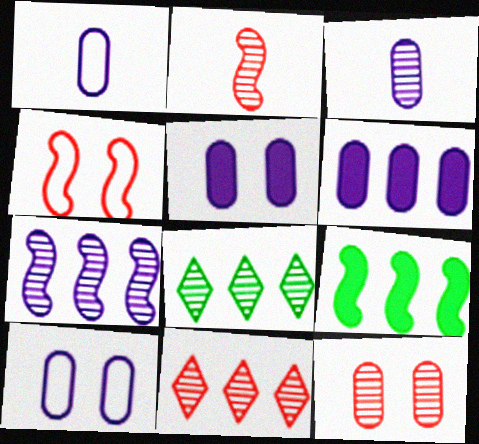[[2, 11, 12], 
[3, 6, 10]]